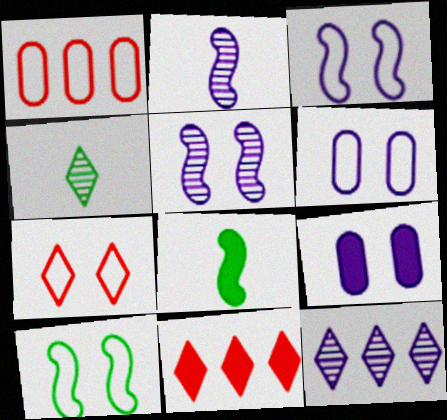[[6, 7, 10], 
[8, 9, 11]]